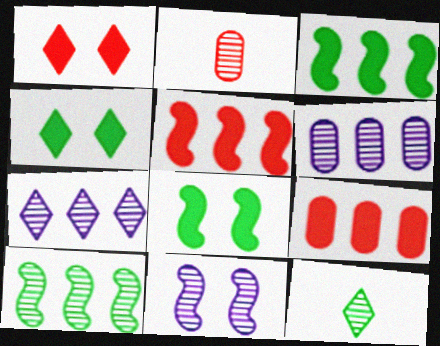[]